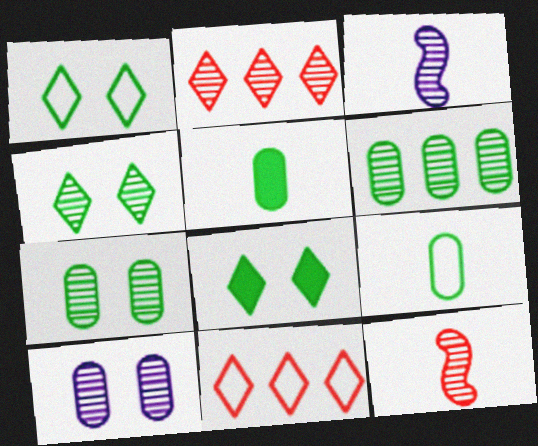[[1, 4, 8], 
[2, 3, 7]]